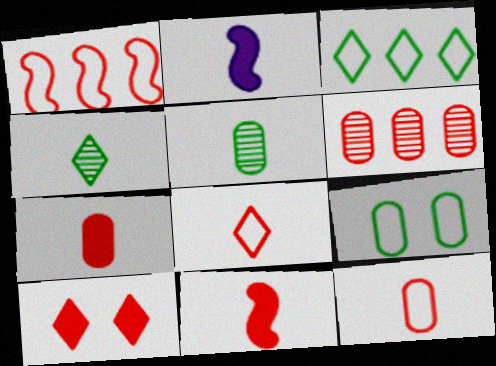[[2, 4, 12], 
[2, 5, 8]]